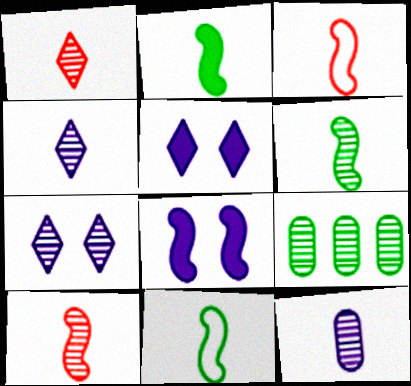[[1, 6, 12], 
[2, 6, 11], 
[3, 5, 9], 
[7, 9, 10]]